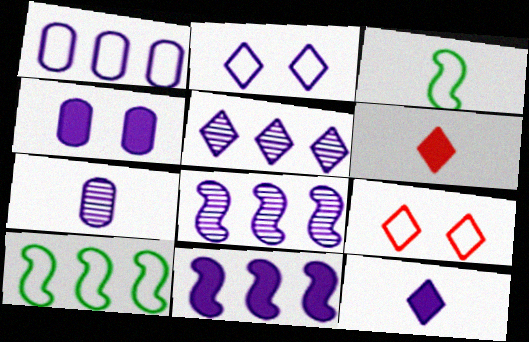[[1, 3, 9], 
[1, 4, 7], 
[1, 5, 11], 
[2, 5, 12], 
[2, 7, 11], 
[3, 6, 7], 
[4, 11, 12]]